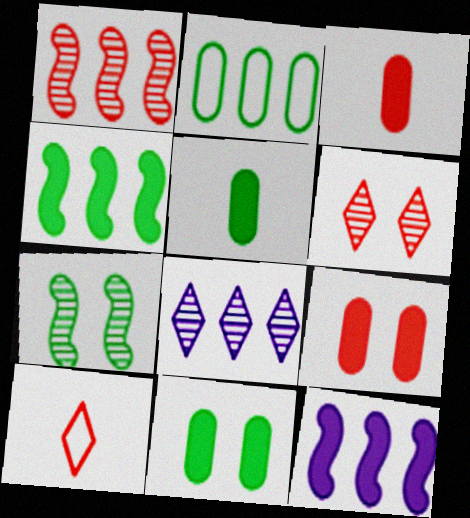[[1, 9, 10]]